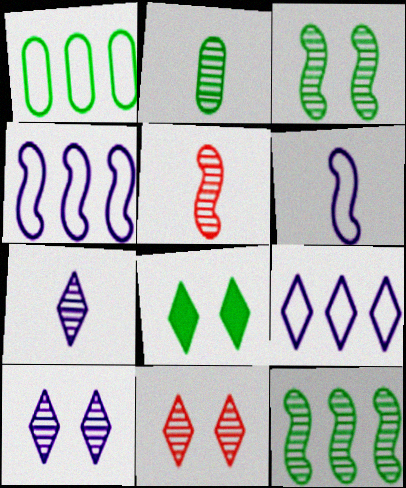[[2, 5, 7]]